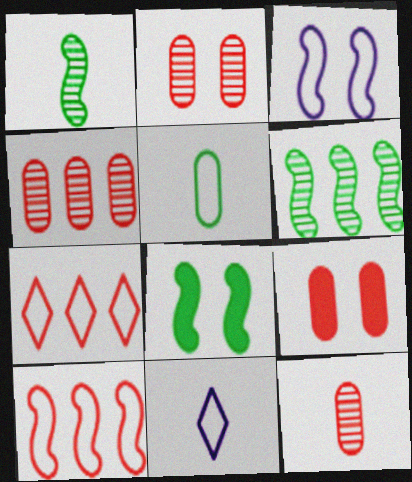[[2, 4, 12], 
[3, 5, 7], 
[4, 8, 11], 
[6, 9, 11]]